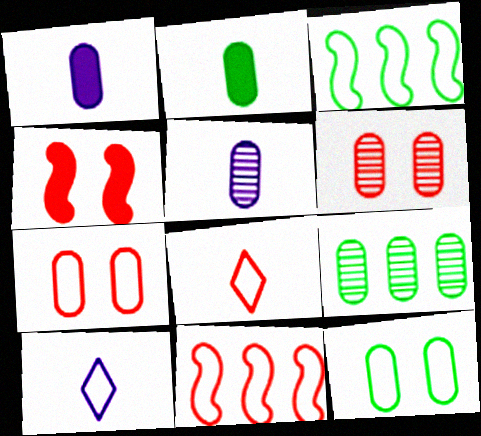[[1, 7, 9], 
[2, 9, 12], 
[3, 7, 10], 
[4, 9, 10], 
[5, 6, 9], 
[7, 8, 11], 
[10, 11, 12]]